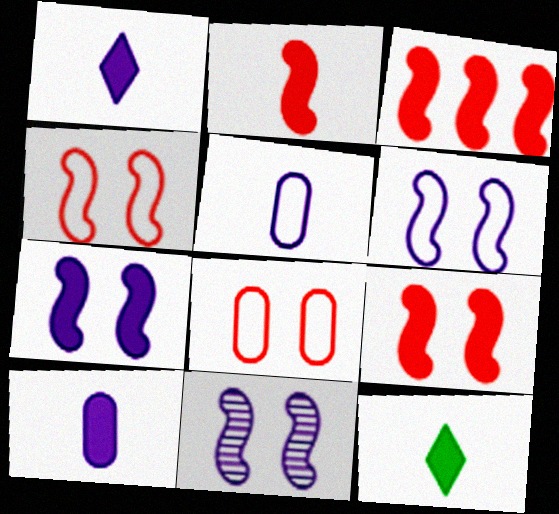[[2, 3, 9], 
[2, 10, 12], 
[6, 7, 11]]